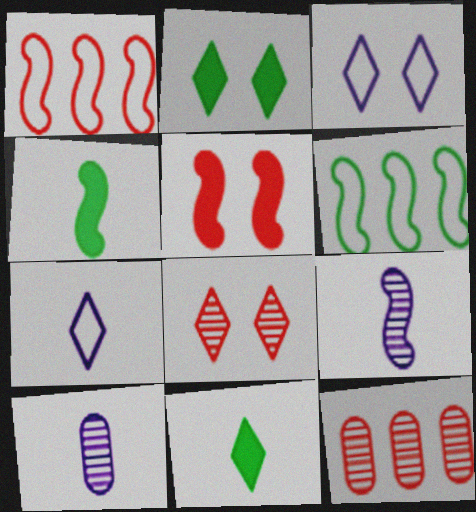[[1, 2, 10], 
[2, 3, 8], 
[3, 4, 12], 
[5, 6, 9]]